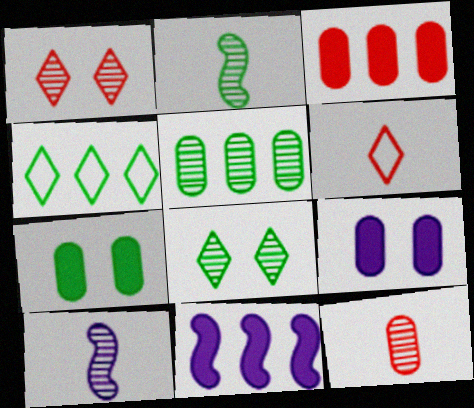[[1, 5, 10], 
[2, 4, 7], 
[2, 5, 8]]